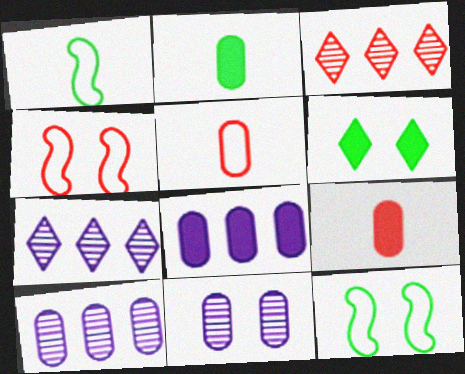[[2, 4, 7], 
[3, 4, 9], 
[4, 6, 11], 
[7, 9, 12]]